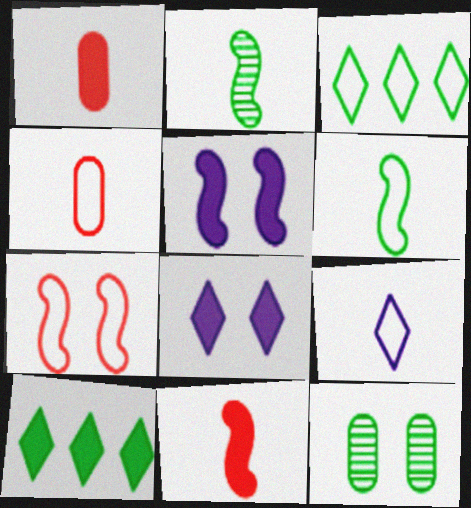[[1, 2, 9], 
[1, 5, 10], 
[4, 6, 9], 
[6, 10, 12], 
[7, 8, 12]]